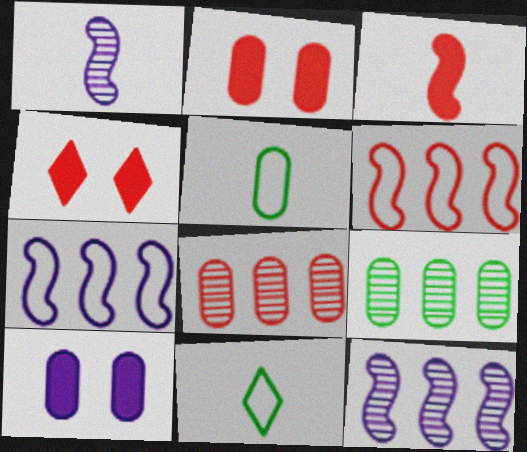[[2, 11, 12], 
[4, 5, 12], 
[5, 8, 10]]